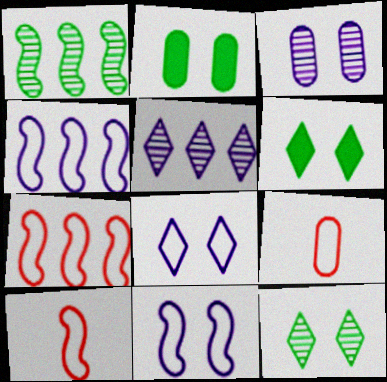[[2, 5, 10]]